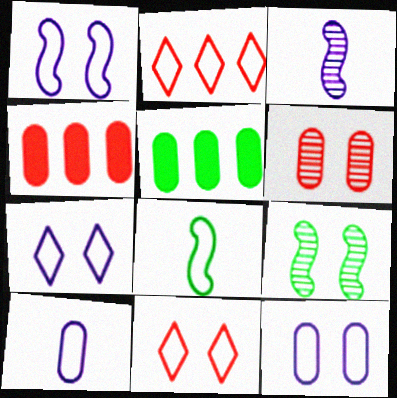[[1, 7, 12], 
[2, 8, 12], 
[3, 5, 11], 
[5, 6, 10]]